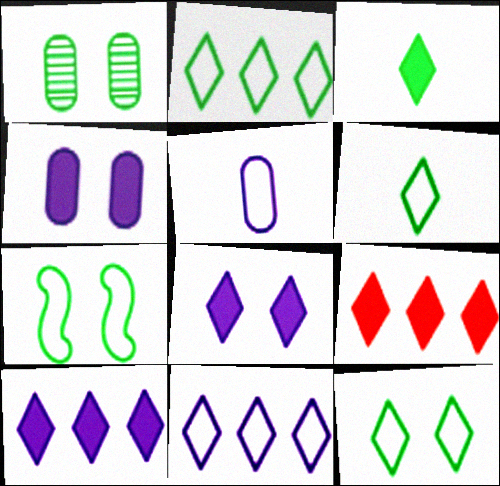[[2, 6, 12], 
[3, 8, 9]]